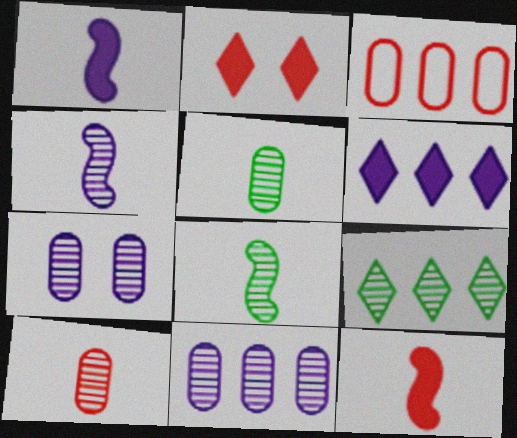[]